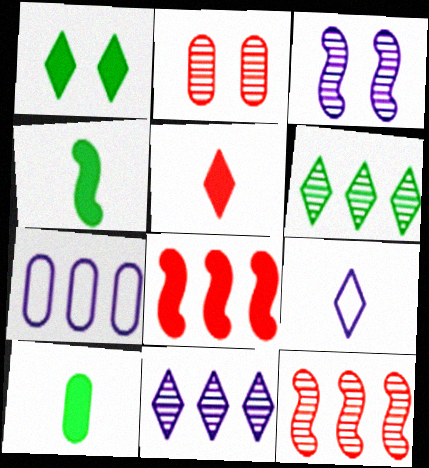[[2, 7, 10], 
[6, 7, 8]]